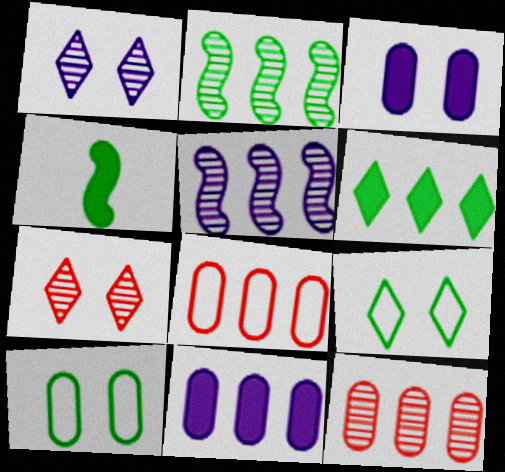[[1, 4, 8], 
[5, 6, 8]]